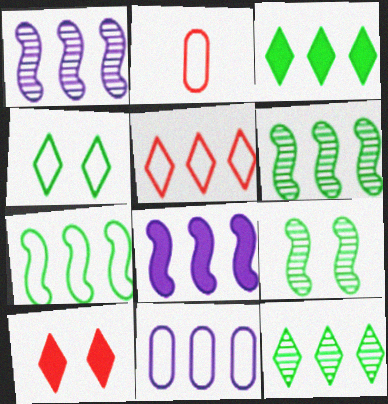[[5, 7, 11]]